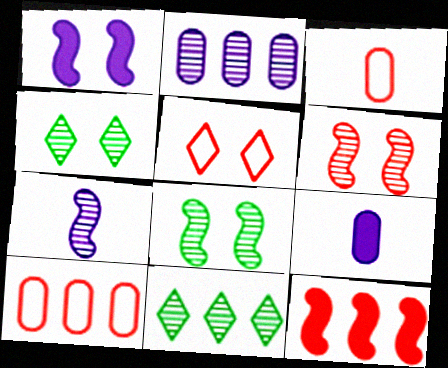[[1, 3, 11]]